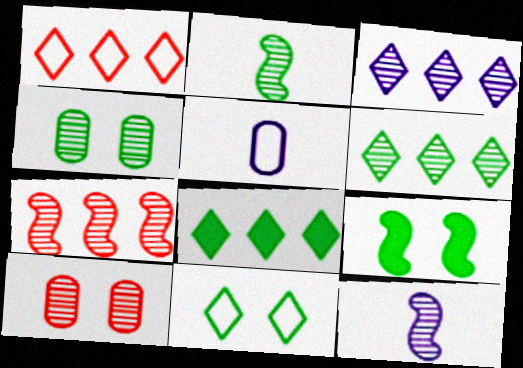[[1, 3, 8], 
[2, 3, 10], 
[2, 4, 6], 
[4, 9, 11], 
[6, 10, 12]]